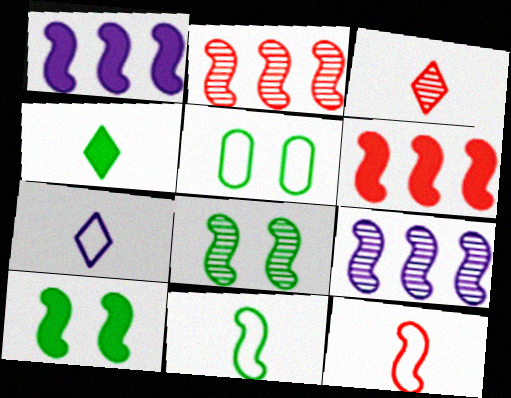[[1, 3, 5], 
[1, 8, 12], 
[3, 4, 7], 
[9, 10, 12]]